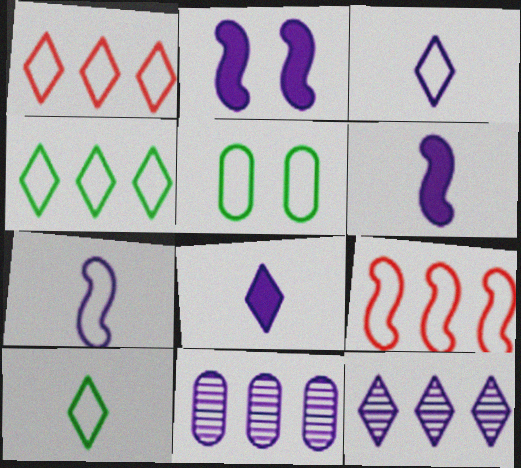[[1, 5, 7], 
[2, 3, 11], 
[3, 5, 9]]